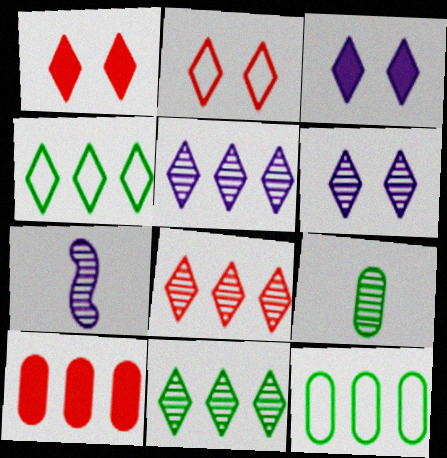[[1, 7, 12], 
[5, 8, 11]]